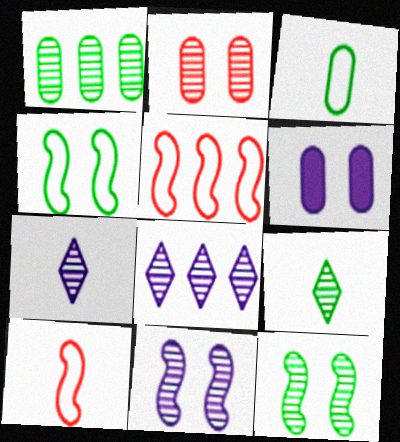[[1, 9, 12], 
[5, 6, 9]]